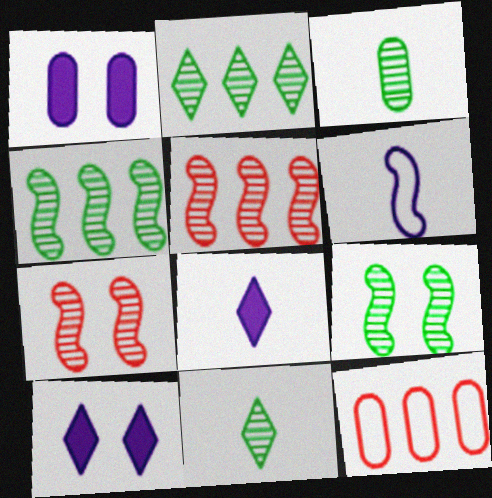[[1, 3, 12], 
[2, 3, 9], 
[8, 9, 12]]